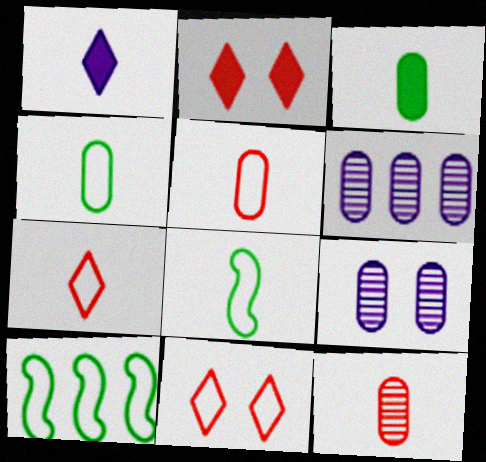[[1, 8, 12], 
[2, 6, 8]]